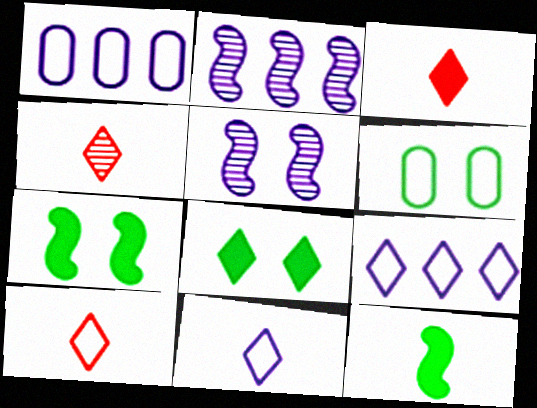[[1, 4, 7], 
[2, 3, 6], 
[3, 4, 10], 
[4, 8, 9]]